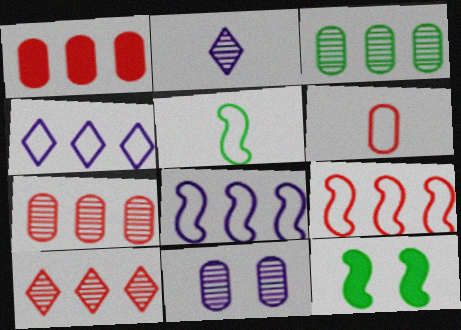[[1, 9, 10]]